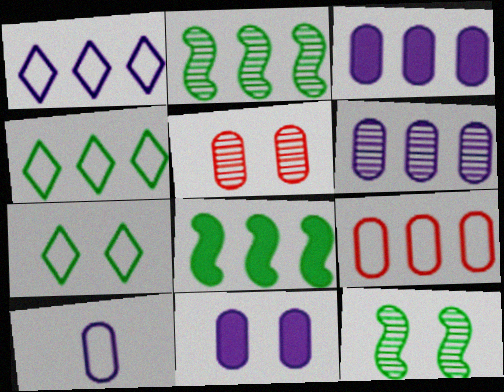[[6, 10, 11]]